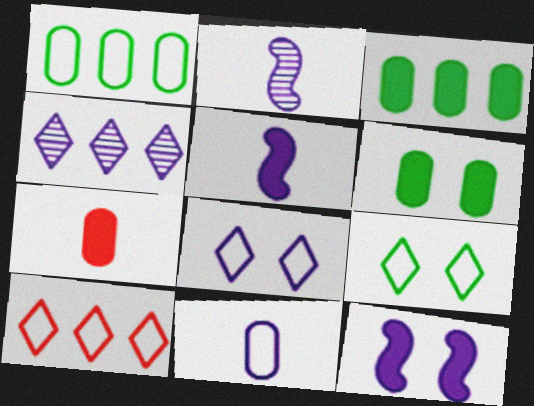[[2, 6, 10], 
[4, 11, 12]]